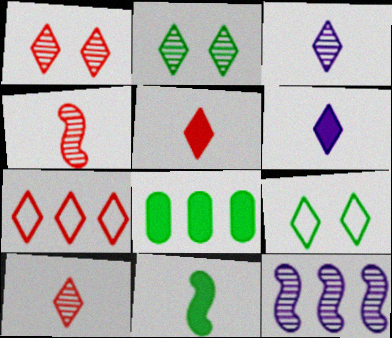[[1, 5, 7], 
[2, 6, 7], 
[7, 8, 12]]